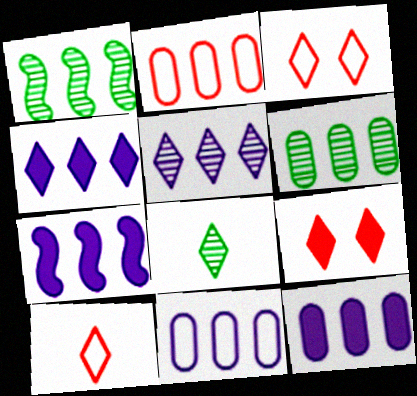[[1, 2, 4], 
[2, 6, 12], 
[3, 4, 8], 
[4, 7, 12], 
[5, 7, 11]]